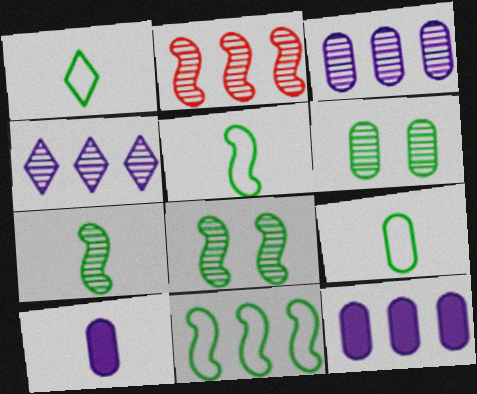[[1, 5, 9]]